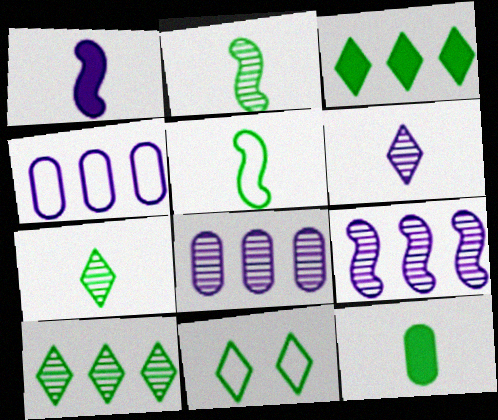[[3, 7, 11], 
[5, 7, 12]]